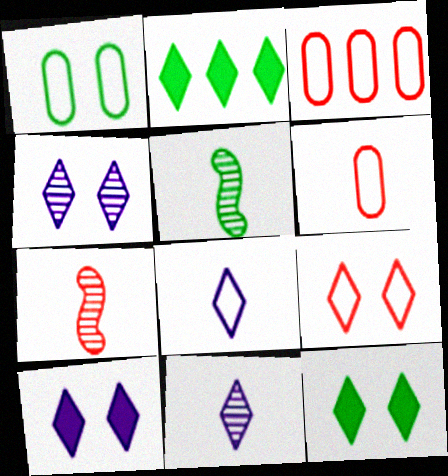[[1, 2, 5], 
[2, 9, 11], 
[3, 5, 10], 
[4, 9, 12]]